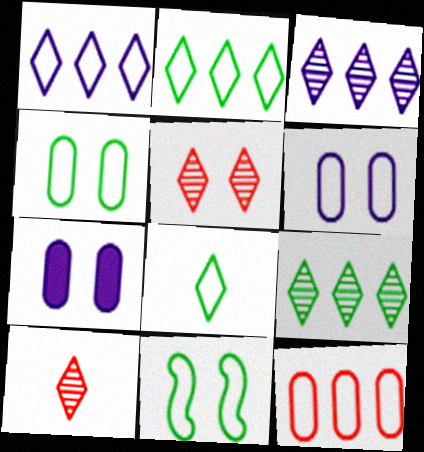[[5, 7, 11]]